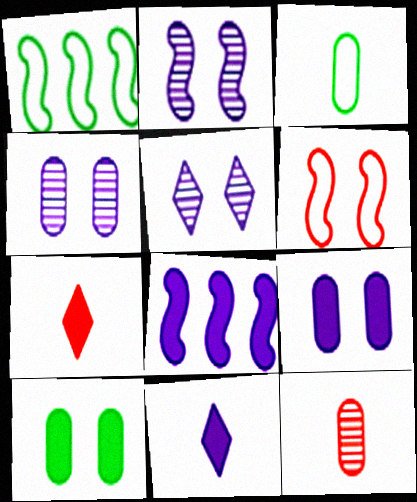[[1, 4, 7], 
[2, 4, 5], 
[5, 6, 10], 
[7, 8, 10], 
[8, 9, 11]]